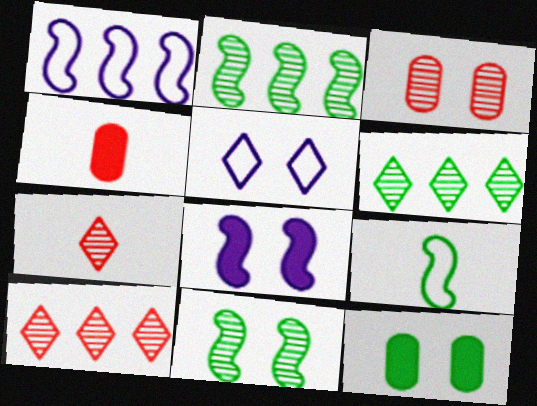[[1, 7, 12], 
[2, 4, 5], 
[6, 9, 12]]